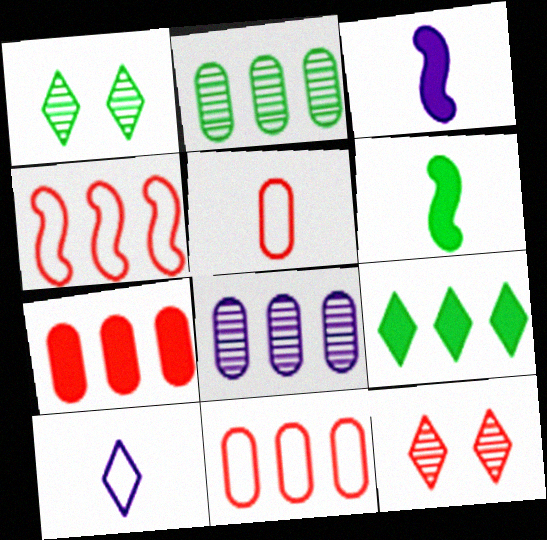[[1, 3, 11], 
[4, 8, 9], 
[9, 10, 12]]